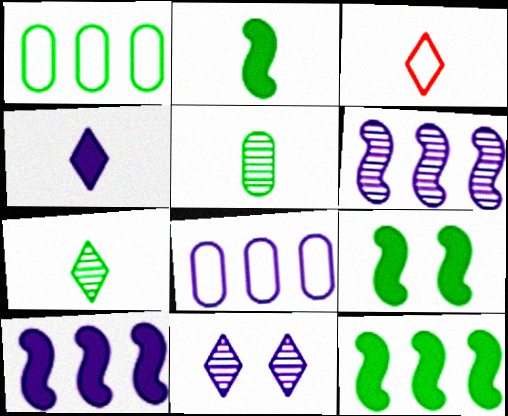[[1, 7, 9], 
[2, 9, 12], 
[3, 4, 7]]